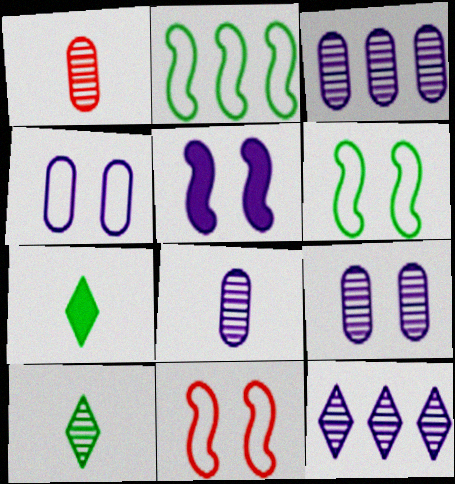[[3, 7, 11], 
[3, 8, 9]]